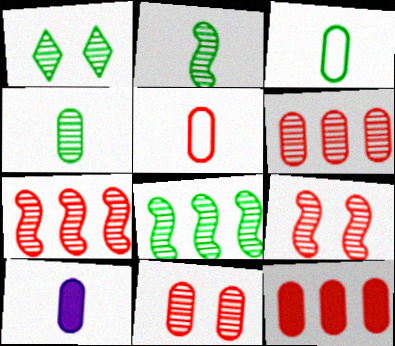[[1, 4, 8], 
[4, 5, 10], 
[5, 11, 12]]